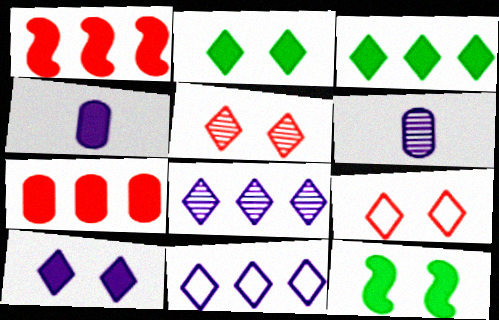[[1, 2, 4]]